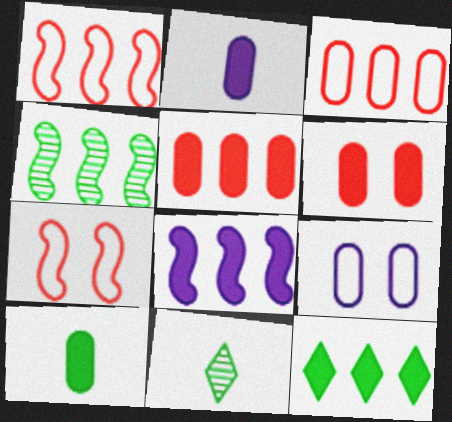[[1, 4, 8], 
[5, 8, 12]]